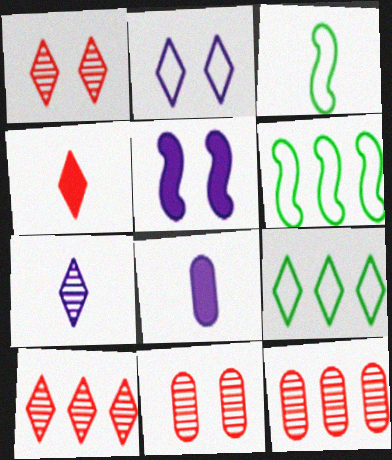[[1, 6, 8]]